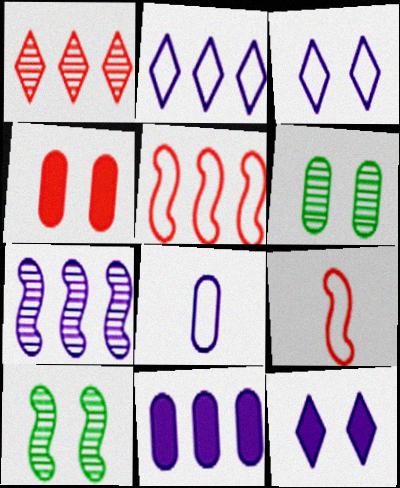[[1, 4, 9], 
[2, 7, 11], 
[3, 4, 10], 
[7, 8, 12]]